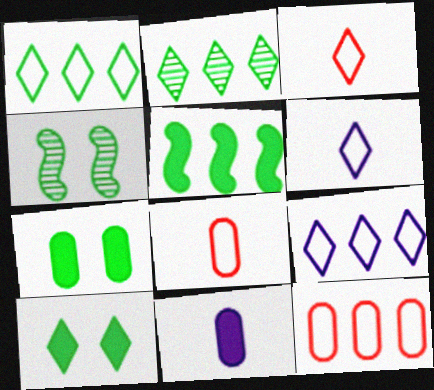[]